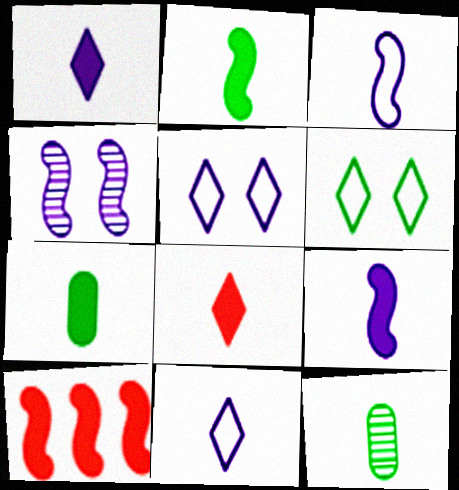[[3, 8, 12], 
[5, 10, 12], 
[7, 8, 9]]